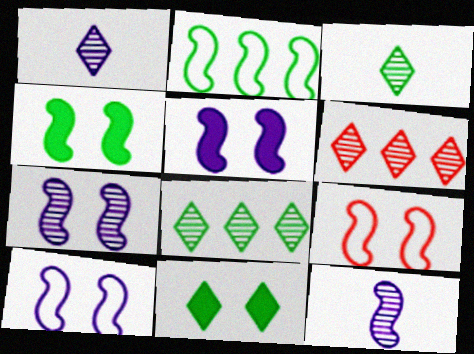[[4, 7, 9], 
[5, 7, 10]]